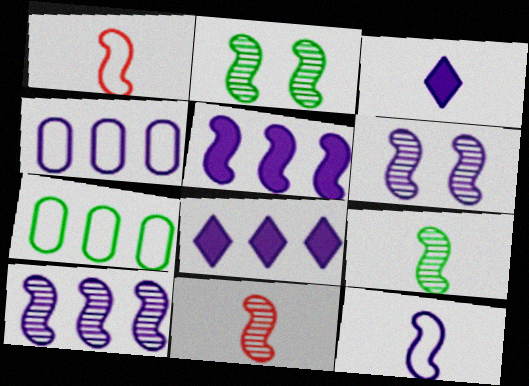[[1, 2, 5], 
[2, 10, 11], 
[3, 4, 6], 
[4, 8, 10], 
[5, 6, 12]]